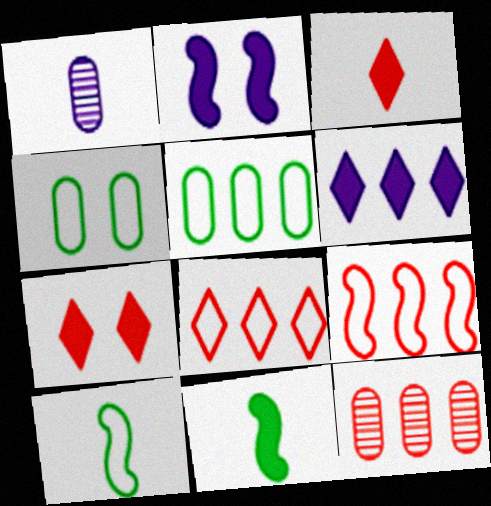[[1, 3, 10]]